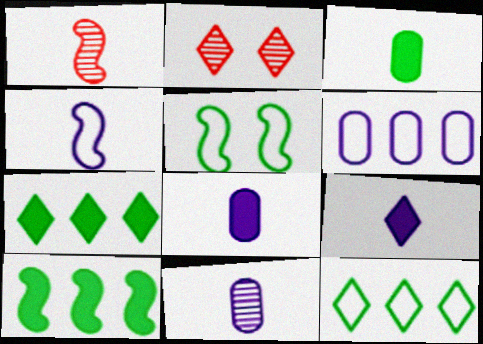[[2, 9, 12], 
[4, 9, 11]]